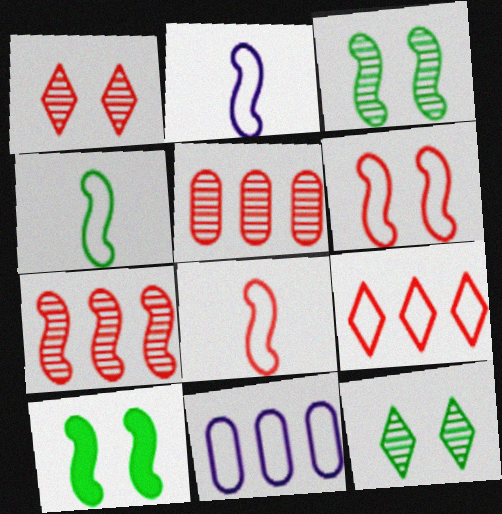[[2, 4, 8], 
[2, 7, 10]]